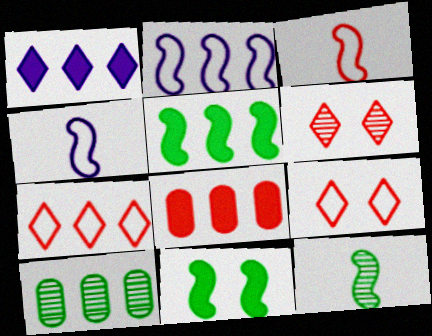[[1, 5, 8], 
[3, 6, 8]]